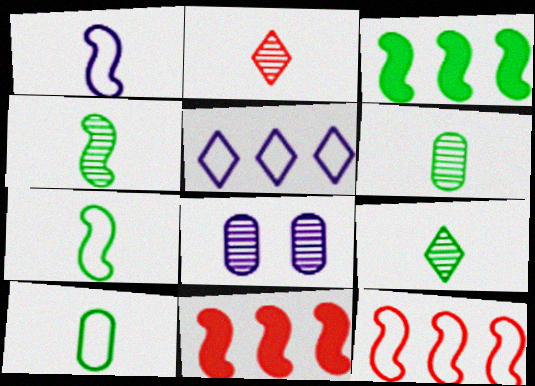[[4, 6, 9]]